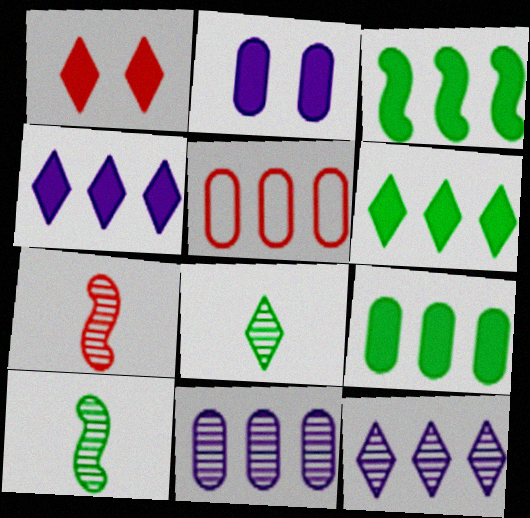[[1, 5, 7], 
[3, 5, 12], 
[3, 6, 9], 
[5, 9, 11]]